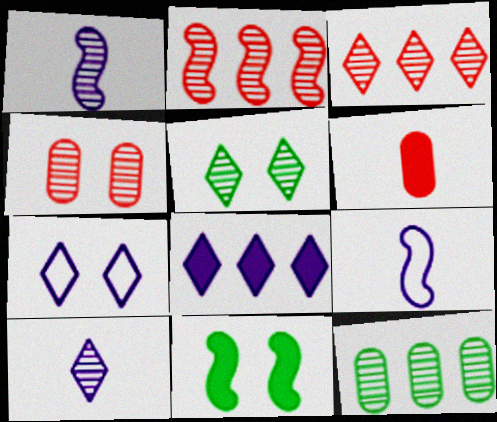[[2, 9, 11], 
[3, 5, 10], 
[4, 7, 11], 
[6, 8, 11], 
[7, 8, 10]]